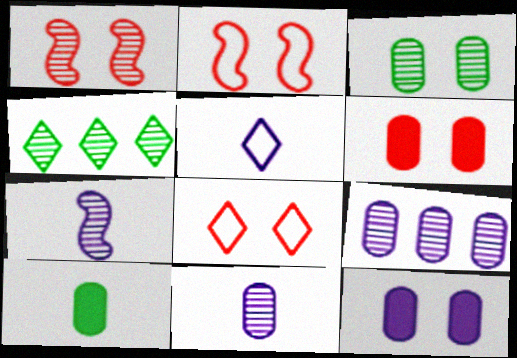[[1, 4, 11], 
[1, 6, 8]]